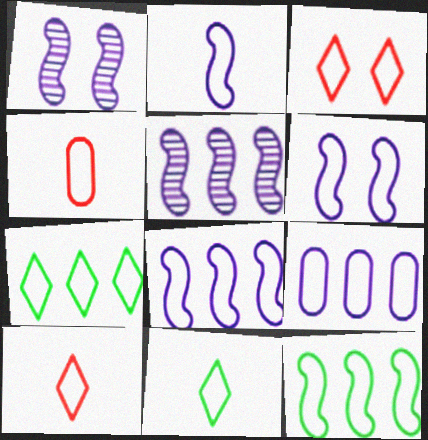[[2, 4, 11], 
[2, 6, 8], 
[4, 6, 7]]